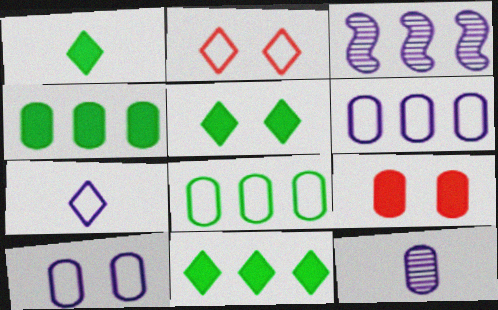[[1, 5, 11], 
[8, 9, 12]]